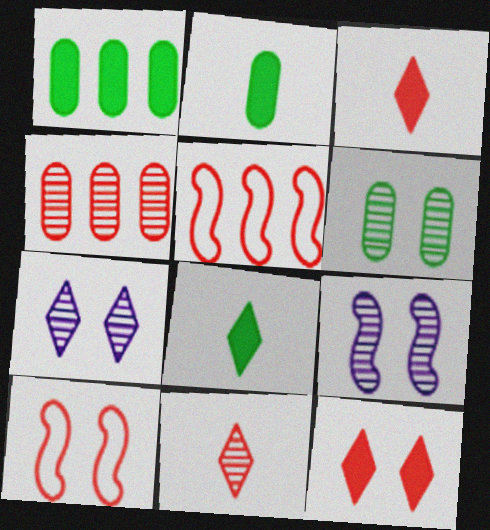[[2, 5, 7], 
[3, 4, 10]]